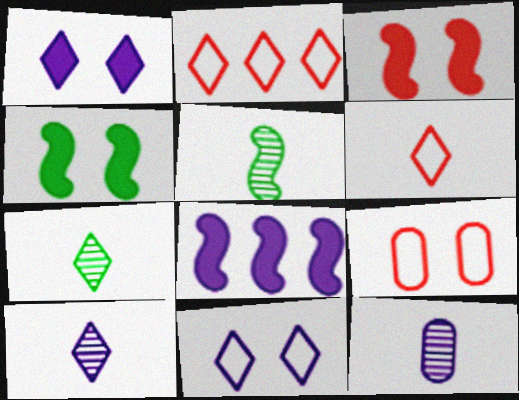[[1, 2, 7], 
[2, 4, 12], 
[7, 8, 9], 
[8, 11, 12]]